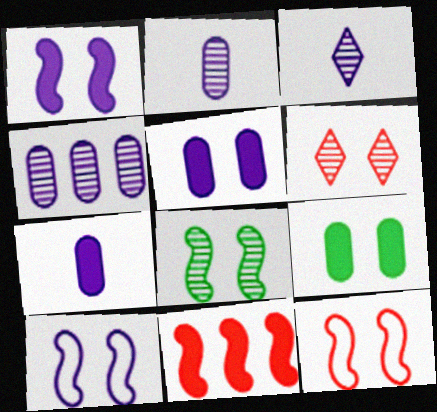[[1, 8, 12], 
[6, 9, 10]]